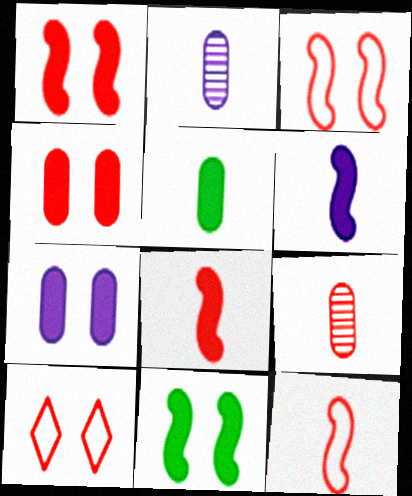[]